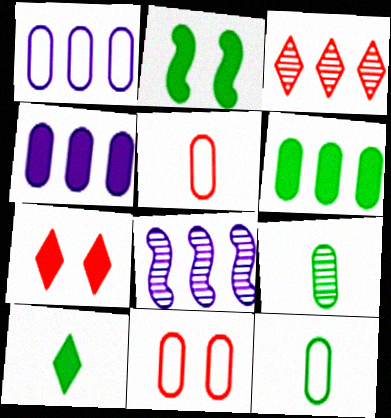[[1, 11, 12], 
[2, 6, 10], 
[4, 9, 11], 
[7, 8, 12], 
[8, 10, 11]]